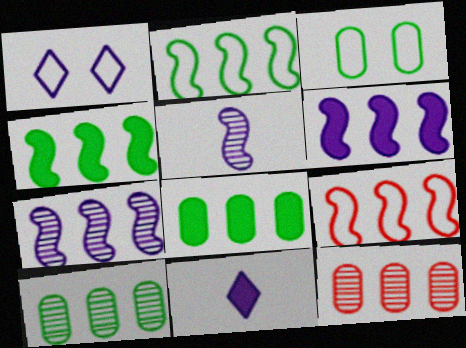[[4, 7, 9]]